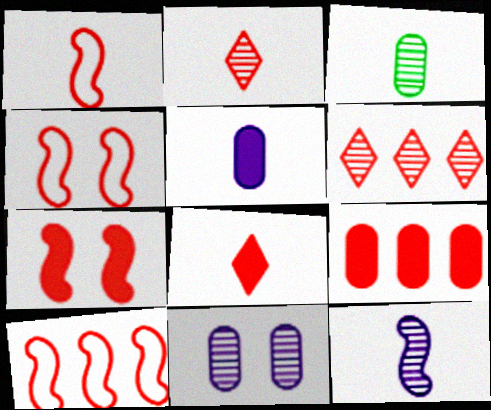[[1, 4, 10], 
[2, 3, 12], 
[2, 4, 9], 
[6, 9, 10], 
[7, 8, 9]]